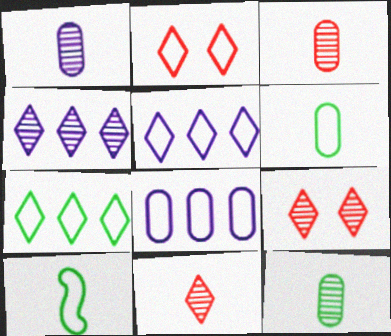[[1, 3, 12], 
[2, 8, 10]]